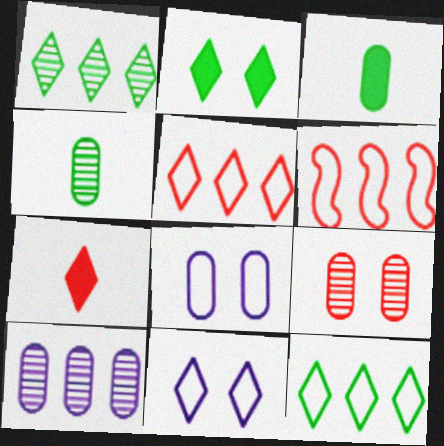[[1, 7, 11], 
[4, 9, 10], 
[6, 7, 9]]